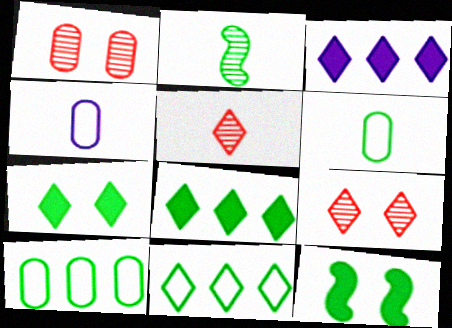[[2, 7, 10]]